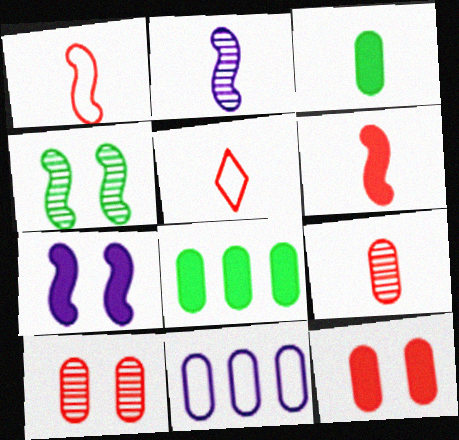[[2, 3, 5], 
[3, 10, 11], 
[5, 6, 9]]